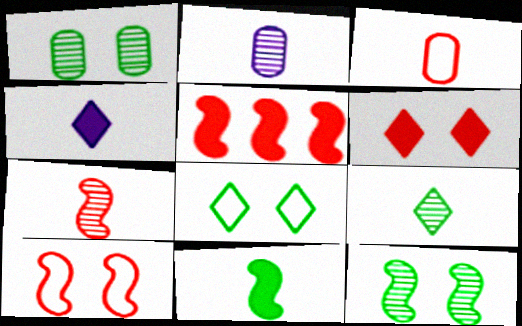[[2, 5, 8], 
[2, 7, 9], 
[5, 7, 10]]